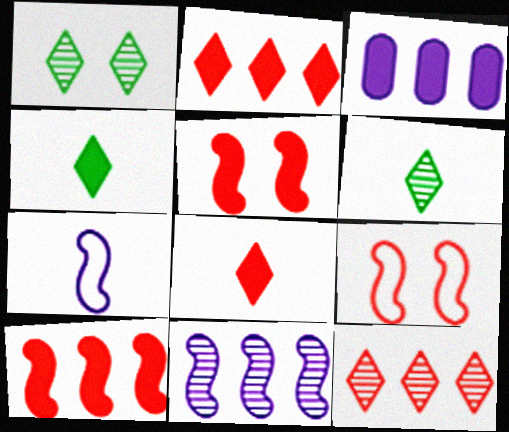[[3, 4, 5], 
[3, 6, 9]]